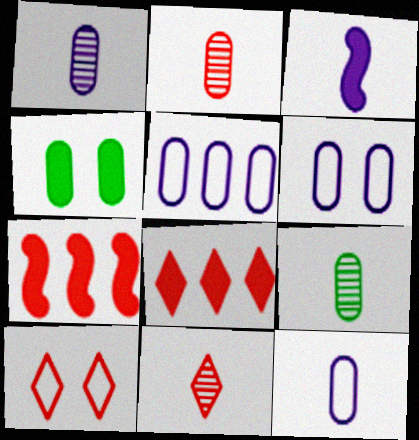[[1, 2, 9], 
[2, 4, 5], 
[2, 7, 10], 
[3, 4, 8], 
[5, 6, 12], 
[8, 10, 11]]